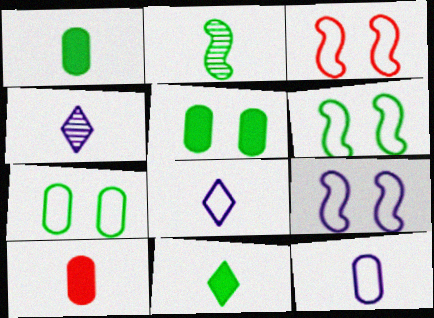[[2, 8, 10], 
[3, 6, 9]]